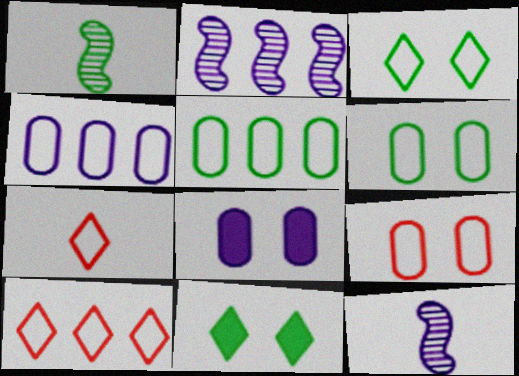[[1, 5, 11], 
[1, 8, 10]]